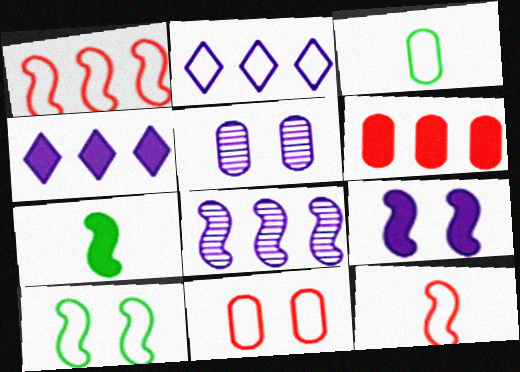[[3, 5, 6]]